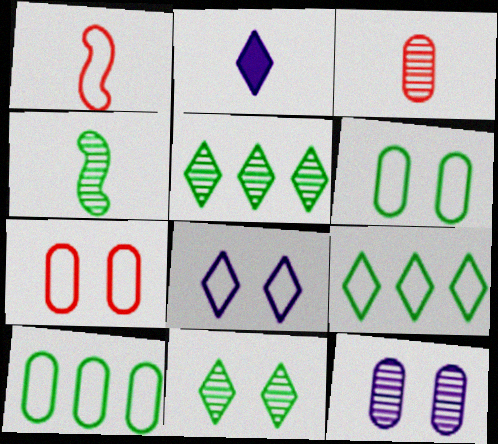[[1, 8, 10]]